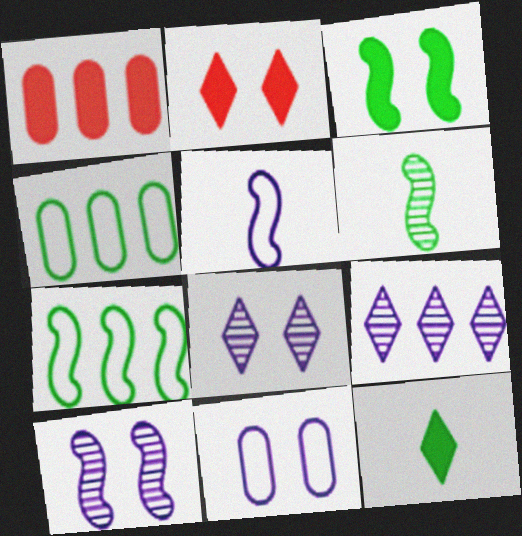[[1, 7, 9], 
[3, 6, 7]]